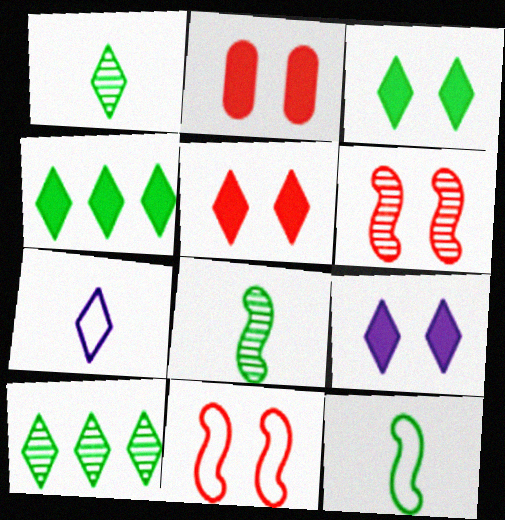[[3, 5, 9], 
[5, 7, 10]]